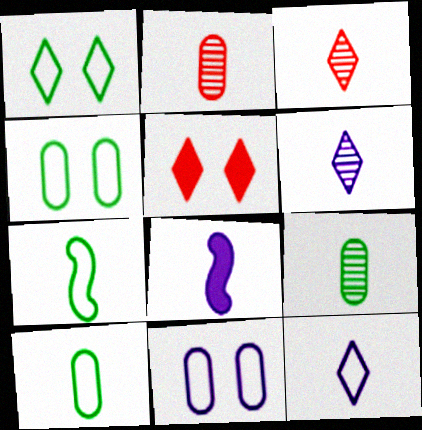[[3, 8, 10]]